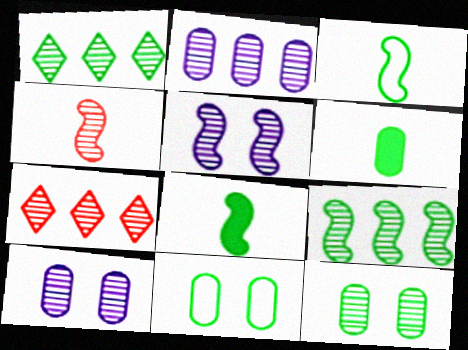[[1, 4, 10], 
[1, 8, 11], 
[2, 7, 9], 
[4, 5, 9]]